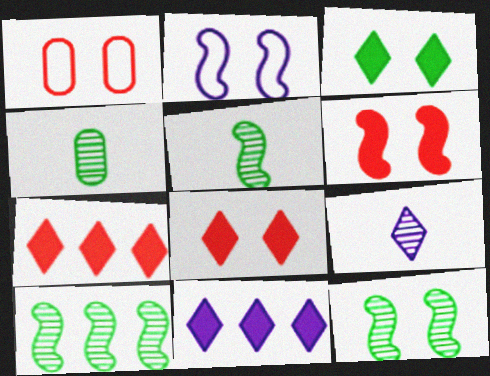[[1, 5, 11], 
[2, 4, 7], 
[2, 6, 12], 
[5, 10, 12]]